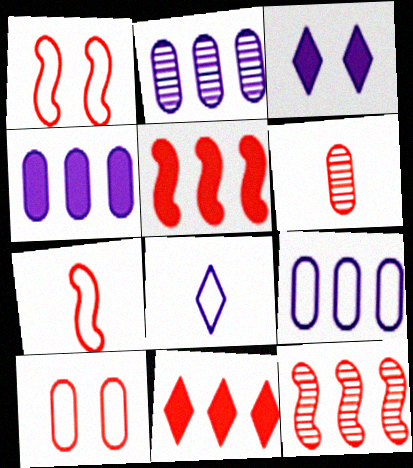[[1, 6, 11], 
[2, 4, 9]]